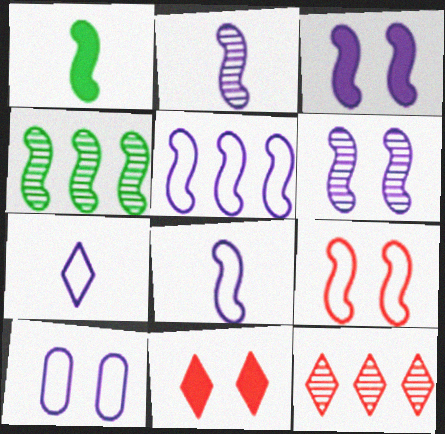[[1, 10, 12], 
[2, 3, 5], 
[5, 7, 10]]